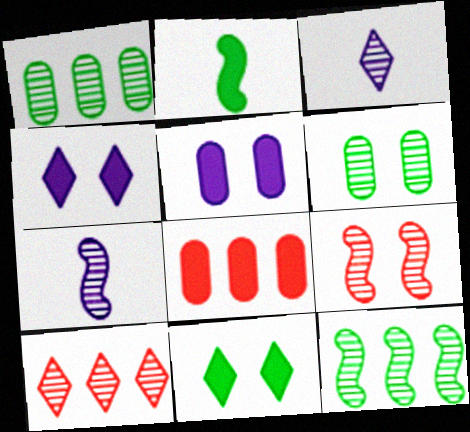[[1, 3, 9], 
[2, 4, 8], 
[6, 7, 10], 
[7, 9, 12]]